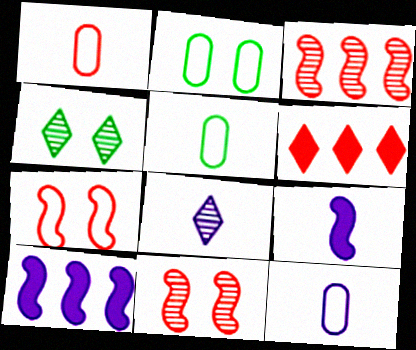[[1, 4, 10], 
[1, 5, 12], 
[1, 6, 11], 
[8, 9, 12]]